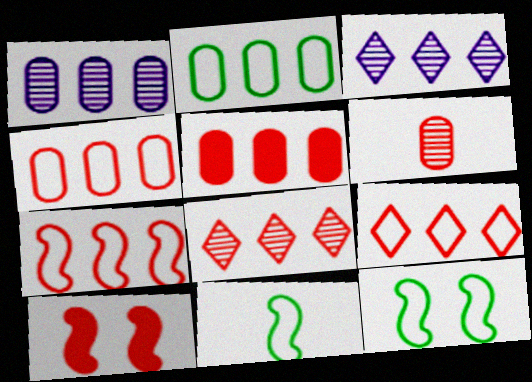[[1, 2, 5], 
[4, 7, 9], 
[5, 7, 8], 
[6, 9, 10]]